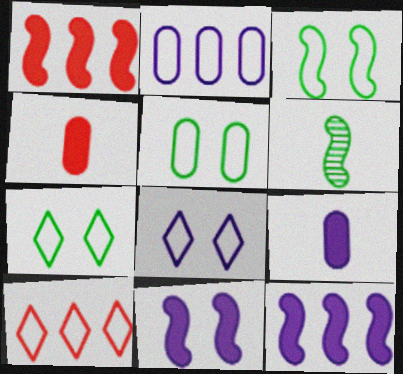[[3, 5, 7]]